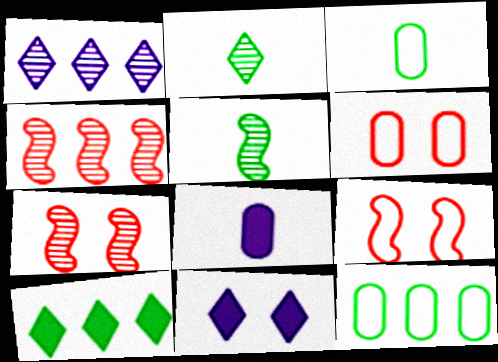[[3, 4, 11]]